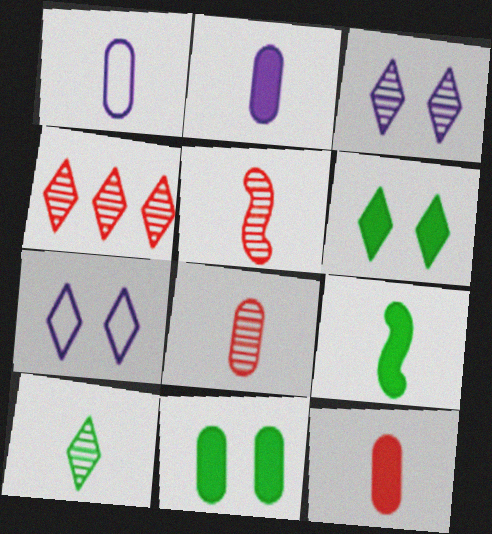[[3, 4, 10]]